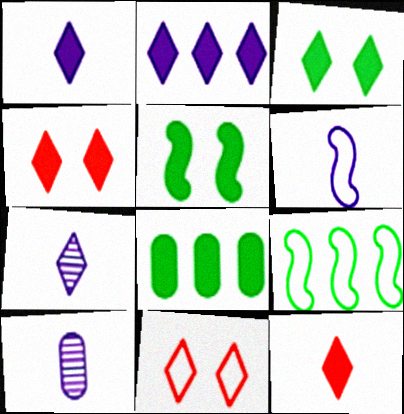[[1, 6, 10], 
[2, 3, 12], 
[4, 9, 10]]